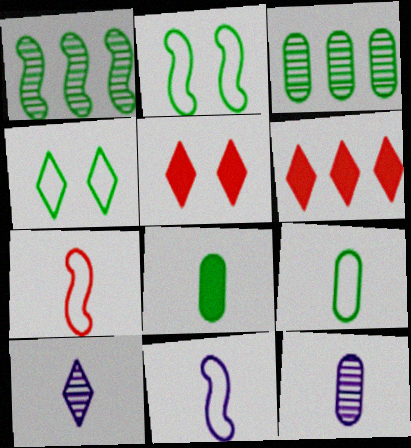[[1, 4, 8], 
[2, 6, 12], 
[3, 5, 11], 
[4, 6, 10], 
[7, 8, 10]]